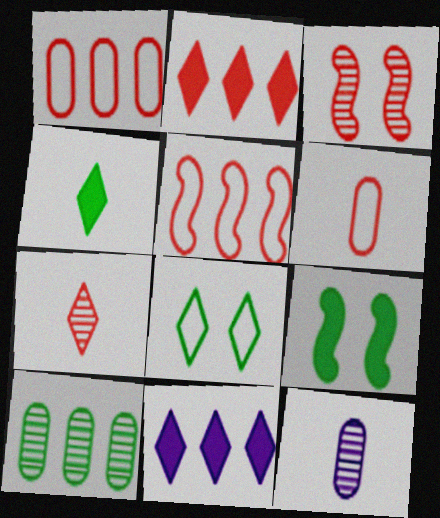[[2, 3, 6], 
[5, 10, 11], 
[7, 8, 11]]